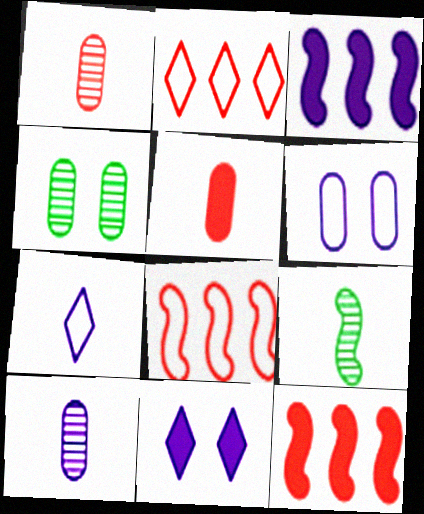[[4, 7, 12], 
[5, 7, 9]]